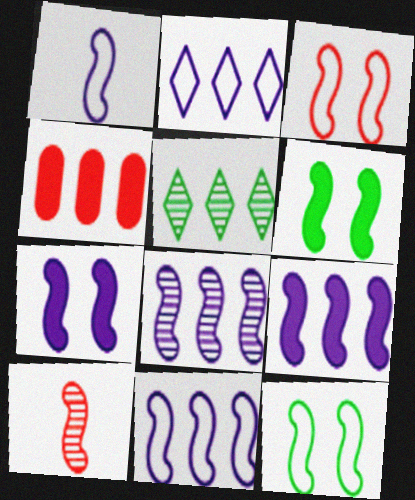[[1, 7, 8], 
[4, 5, 11], 
[6, 10, 11], 
[8, 9, 11], 
[9, 10, 12]]